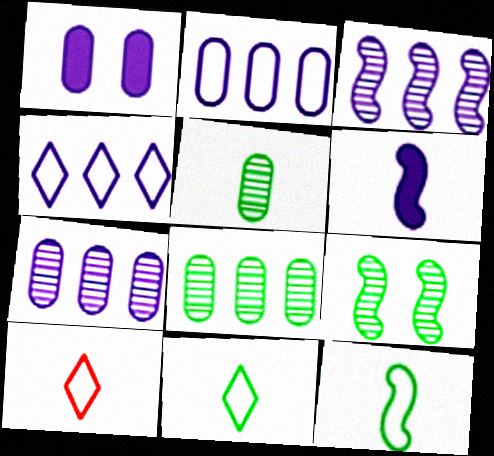[[5, 6, 10]]